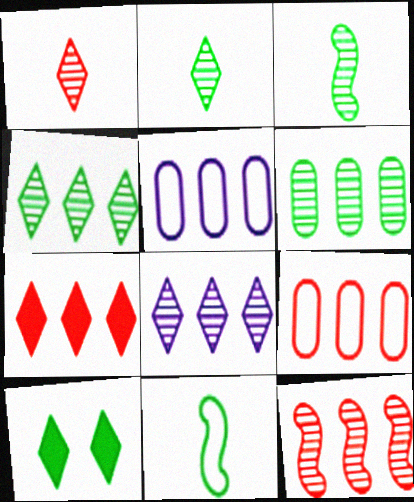[[6, 8, 12], 
[6, 10, 11], 
[7, 9, 12]]